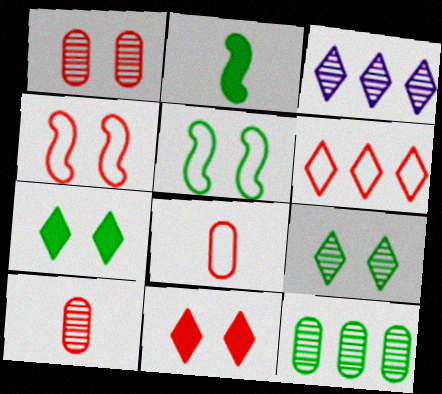[[1, 4, 11], 
[4, 6, 8]]